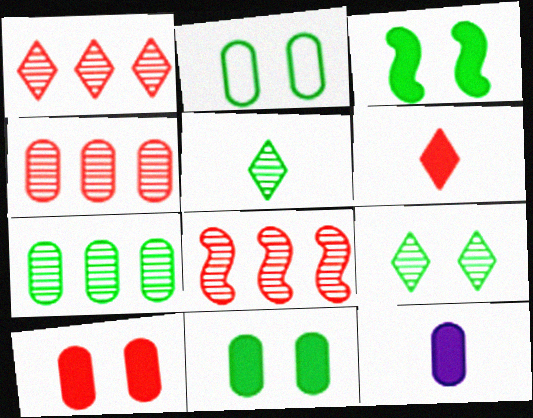[[1, 4, 8], 
[2, 3, 9], 
[2, 4, 12]]